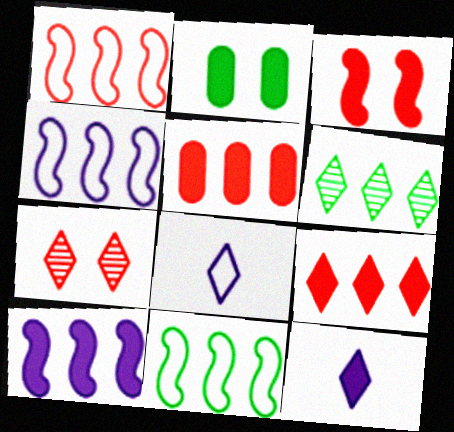[[1, 4, 11], 
[4, 5, 6]]